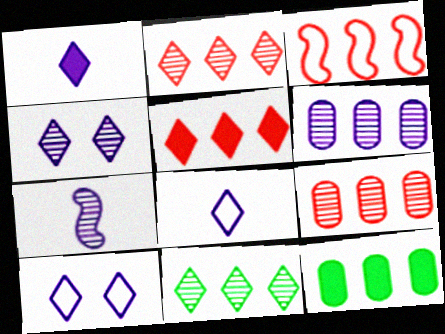[[3, 5, 9], 
[4, 6, 7]]